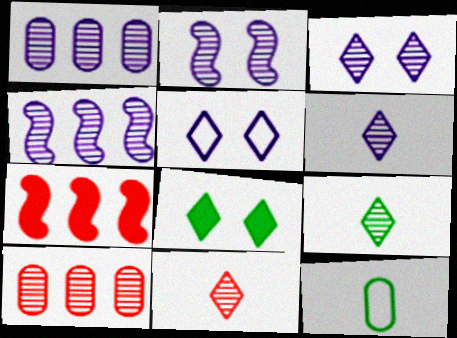[[1, 2, 6], 
[2, 9, 10], 
[3, 7, 12], 
[6, 9, 11]]